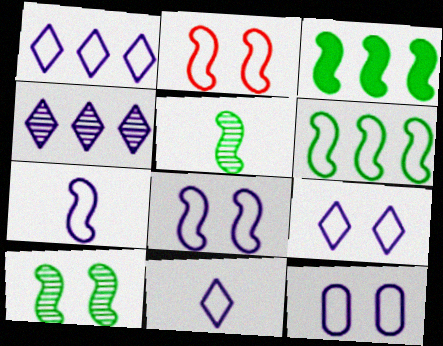[[1, 7, 12], 
[1, 9, 11], 
[2, 6, 7], 
[8, 9, 12]]